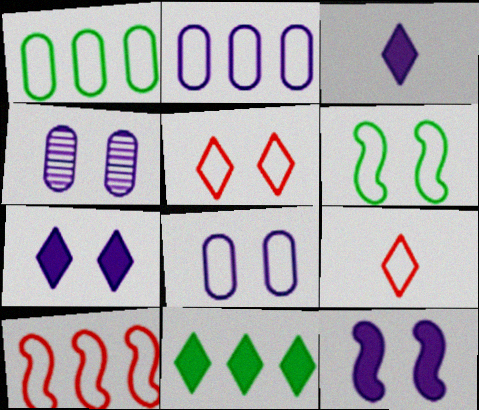[[2, 6, 9], 
[5, 6, 8]]